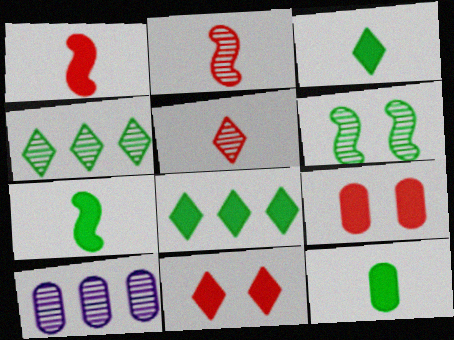[[3, 7, 12], 
[5, 6, 10]]